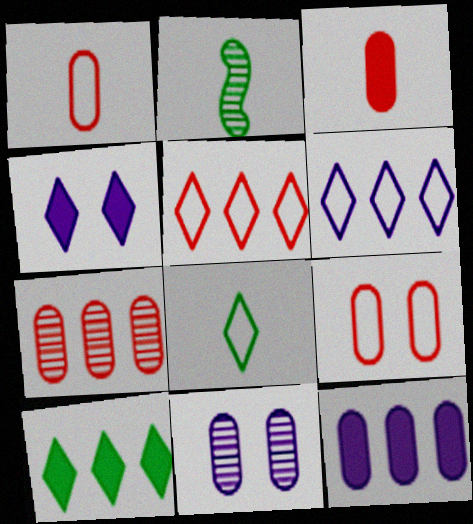[[3, 7, 9]]